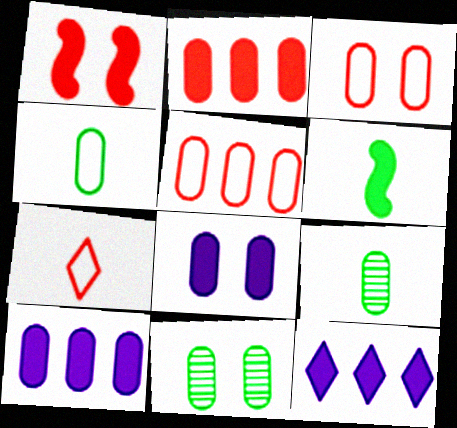[[3, 8, 11], 
[3, 9, 10], 
[5, 8, 9]]